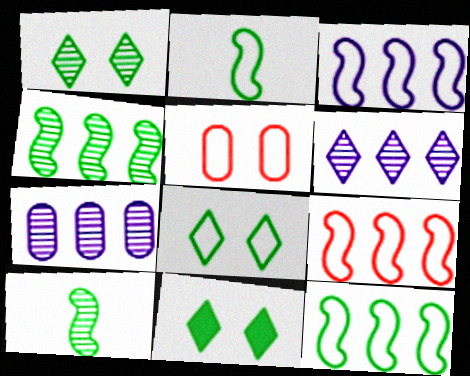[[1, 8, 11], 
[3, 9, 12]]